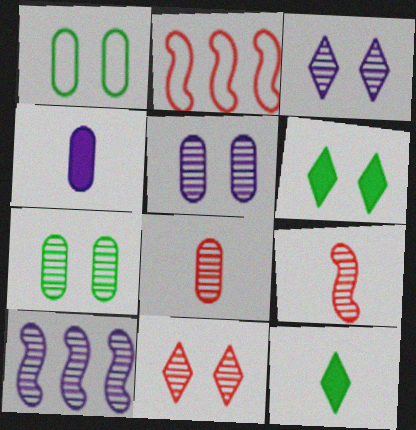[[2, 5, 12]]